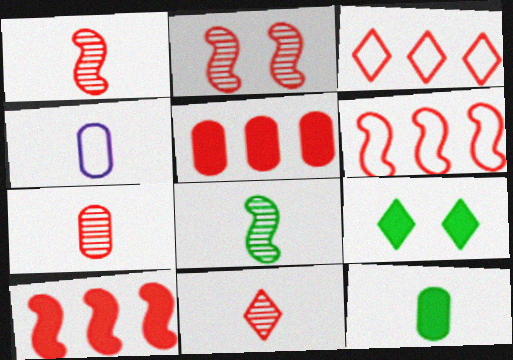[[1, 7, 11], 
[4, 7, 12]]